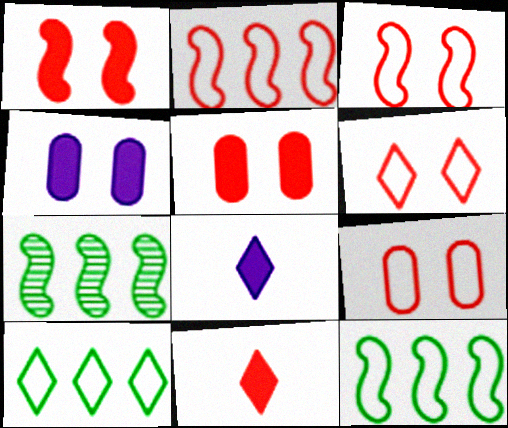[[3, 6, 9], 
[7, 8, 9]]